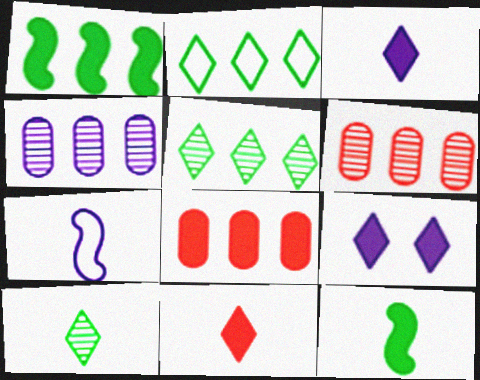[[4, 7, 9], 
[8, 9, 12]]